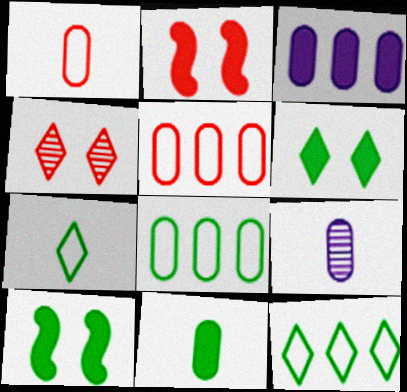[[1, 9, 11], 
[2, 9, 12]]